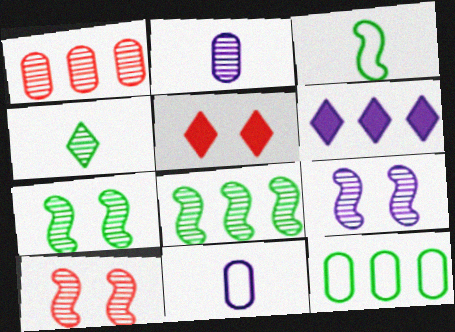[[1, 4, 9], 
[5, 8, 11], 
[6, 9, 11], 
[7, 9, 10]]